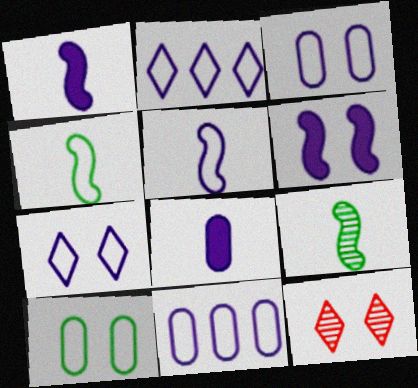[[2, 3, 5], 
[5, 7, 11], 
[6, 10, 12]]